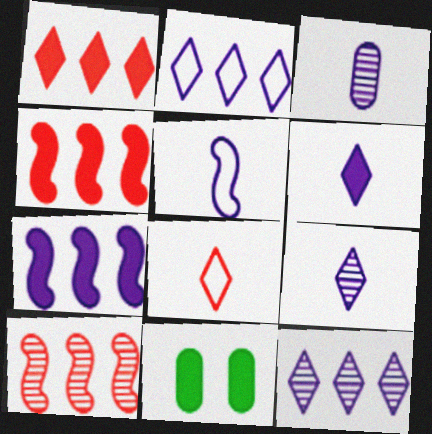[[3, 5, 6], 
[4, 6, 11]]